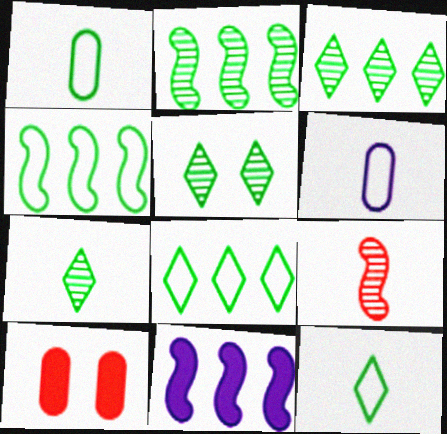[[3, 5, 7]]